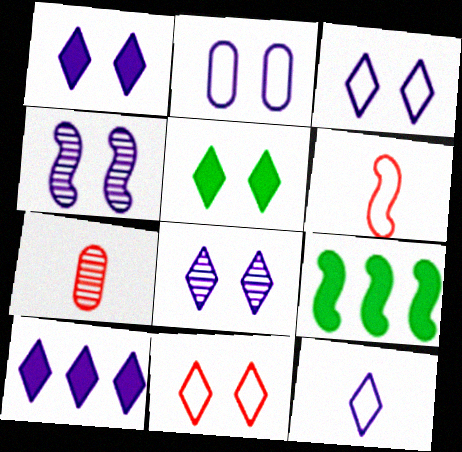[[1, 2, 4], 
[1, 3, 8], 
[3, 7, 9], 
[4, 6, 9], 
[5, 8, 11], 
[8, 10, 12]]